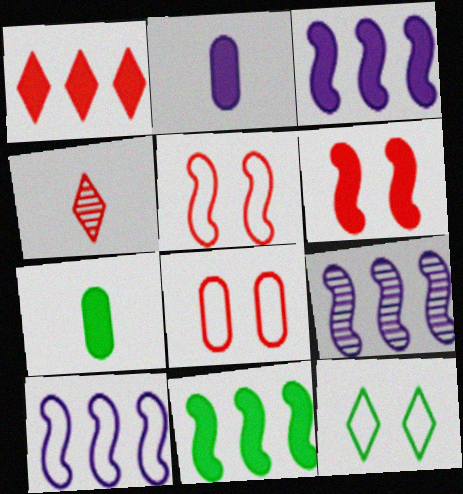[[3, 9, 10]]